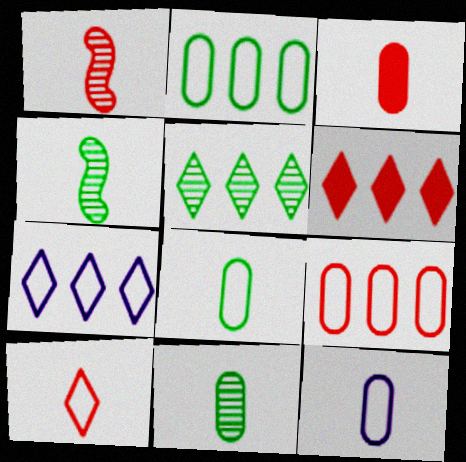[[1, 3, 10], 
[3, 11, 12], 
[5, 6, 7]]